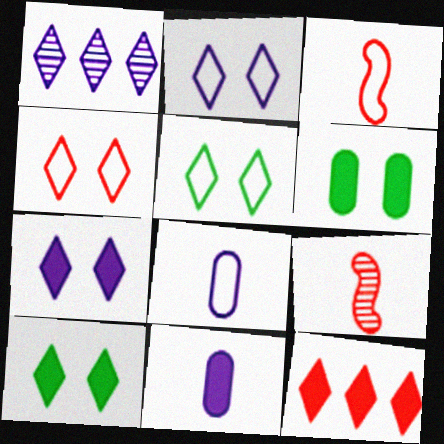[[1, 3, 6], 
[2, 4, 5]]